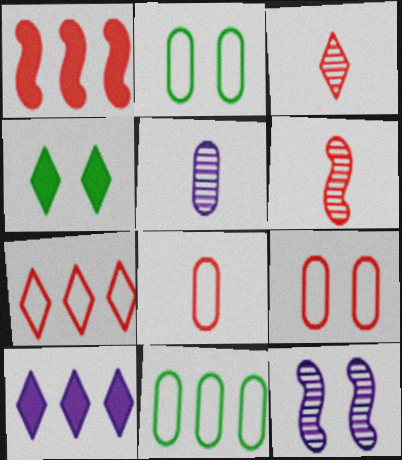[[1, 3, 9], 
[2, 6, 10], 
[4, 9, 12]]